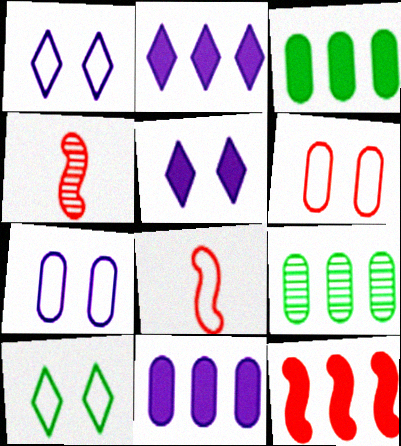[[1, 3, 4], 
[2, 3, 12], 
[4, 10, 11], 
[5, 8, 9]]